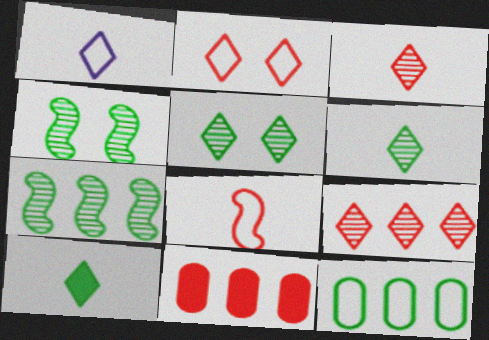[[1, 3, 10], 
[1, 4, 11], 
[4, 10, 12]]